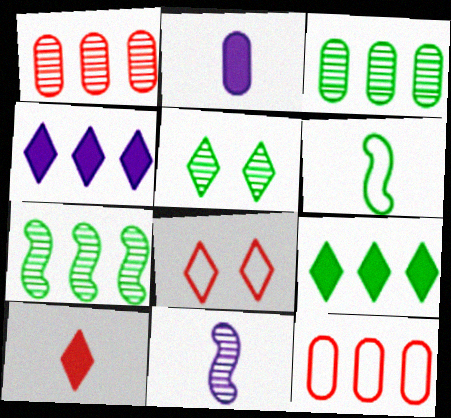[[1, 5, 11], 
[2, 7, 8], 
[4, 7, 12]]